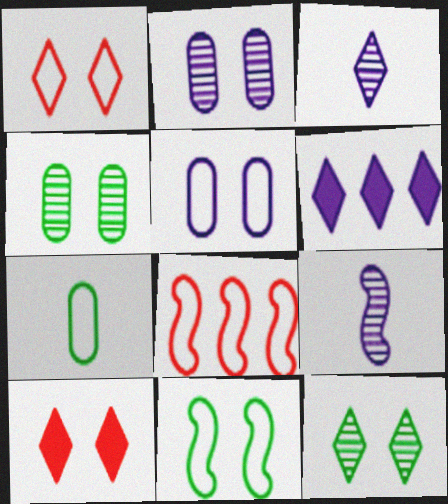[[1, 5, 11], 
[2, 10, 11], 
[5, 6, 9]]